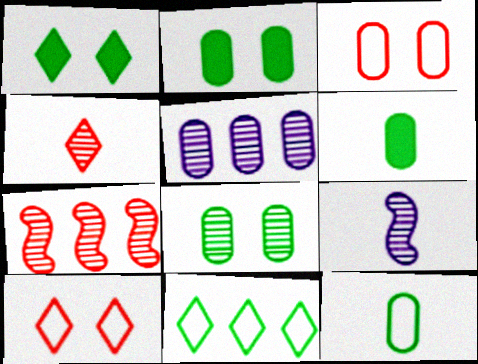[[3, 5, 6]]